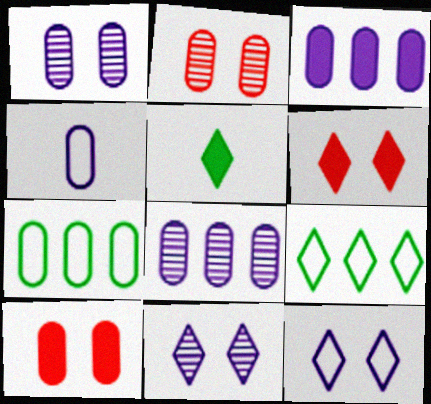[[1, 3, 4]]